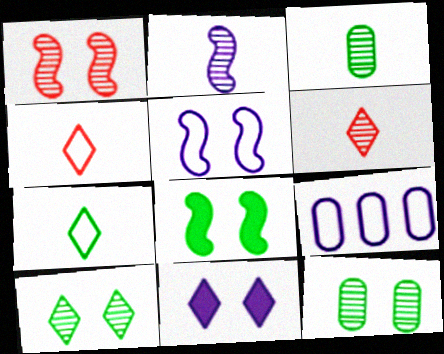[[1, 5, 8], 
[2, 3, 6], 
[2, 9, 11], 
[6, 8, 9]]